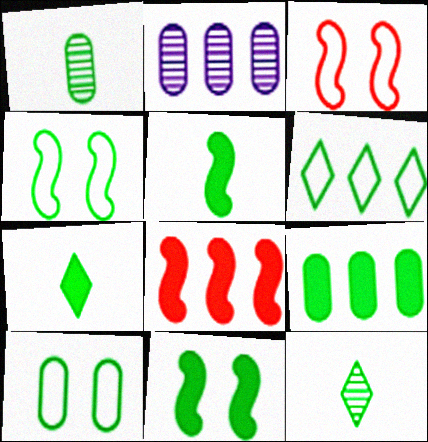[[1, 6, 11], 
[1, 9, 10], 
[2, 3, 7], 
[2, 6, 8], 
[4, 9, 12], 
[7, 9, 11]]